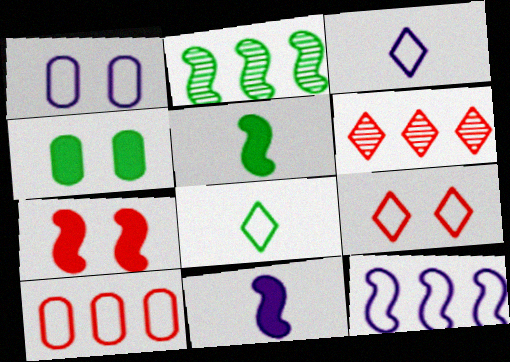[[1, 3, 12], 
[1, 5, 6], 
[2, 4, 8]]